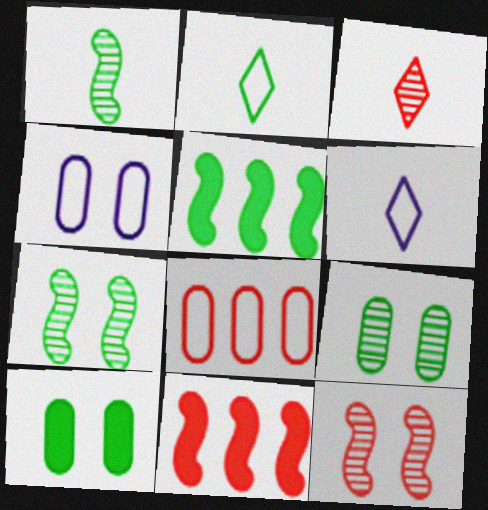[[2, 5, 9], 
[3, 4, 5], 
[6, 9, 11]]